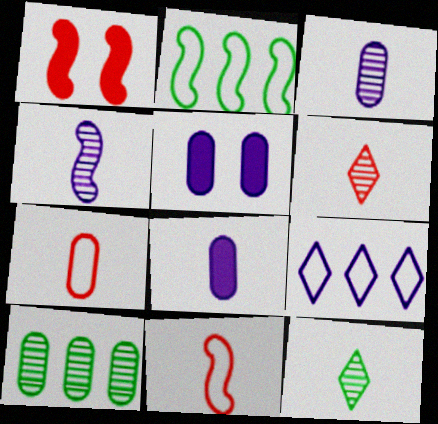[[1, 2, 4], 
[2, 5, 6], 
[4, 5, 9], 
[5, 7, 10], 
[8, 11, 12]]